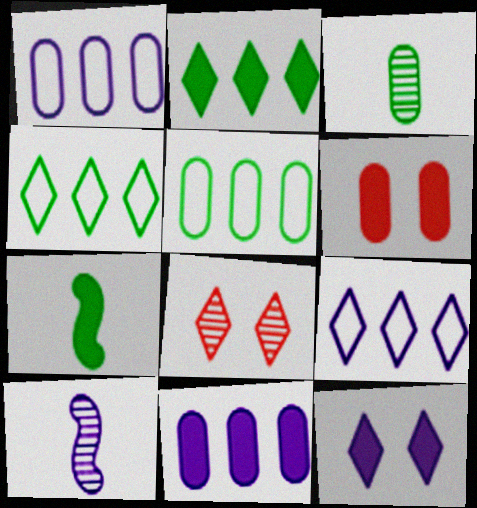[[1, 3, 6], 
[1, 7, 8], 
[1, 10, 12], 
[4, 6, 10]]